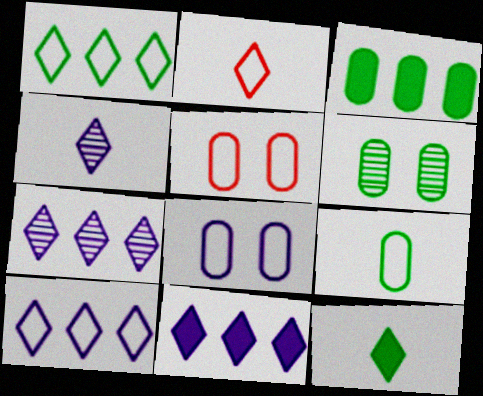[[2, 4, 12], 
[3, 6, 9], 
[7, 10, 11]]